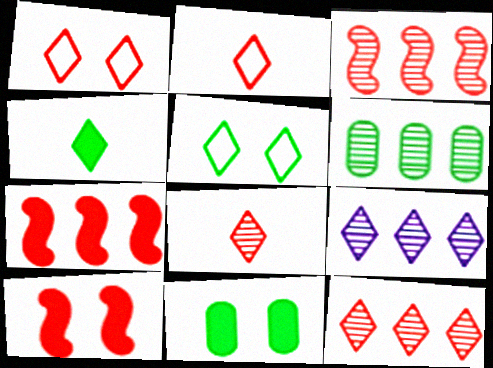[[1, 4, 9], 
[3, 6, 9]]